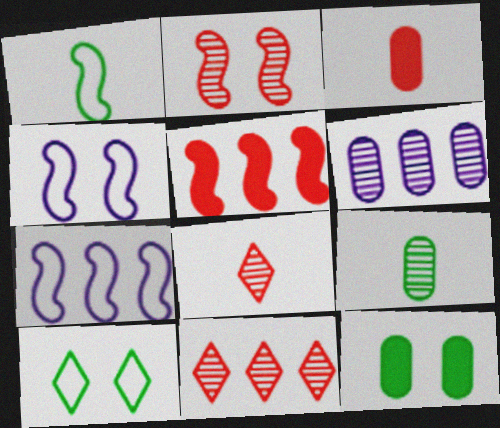[[7, 8, 12]]